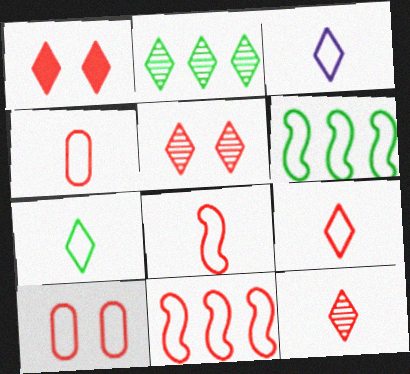[[1, 2, 3], 
[3, 6, 10], 
[3, 7, 9], 
[4, 8, 9], 
[9, 10, 11]]